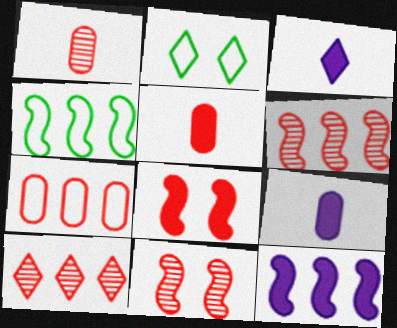[[1, 2, 12], 
[1, 10, 11], 
[2, 3, 10], 
[2, 6, 9], 
[4, 6, 12]]